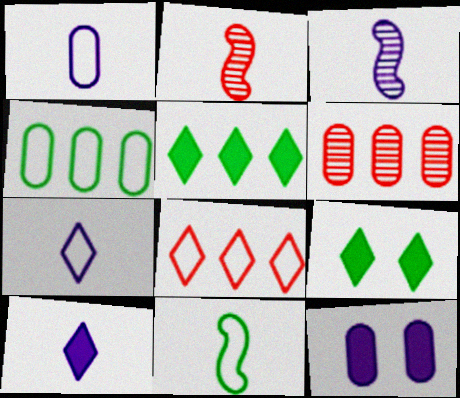[[1, 3, 10]]